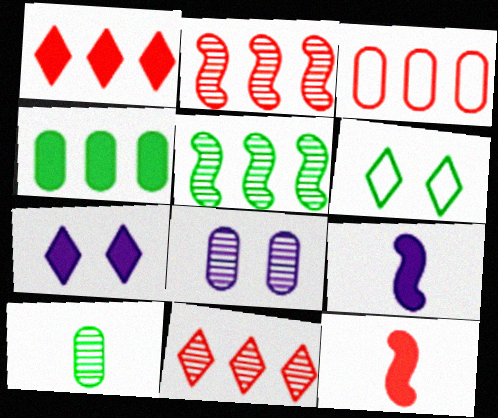[[1, 2, 3], 
[4, 7, 12]]